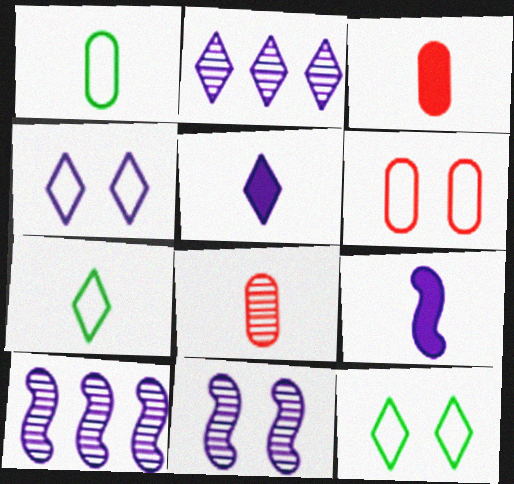[[2, 4, 5], 
[3, 10, 12], 
[7, 8, 9]]